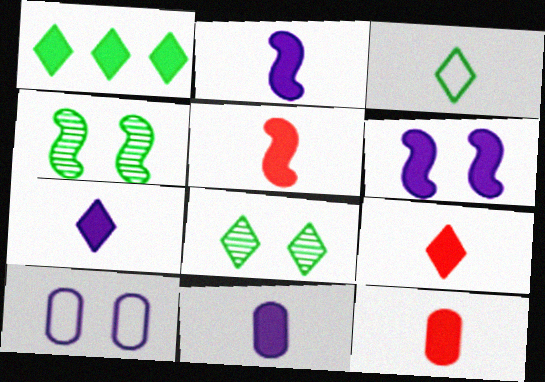[[1, 3, 8], 
[1, 6, 12], 
[2, 7, 11], 
[5, 9, 12]]